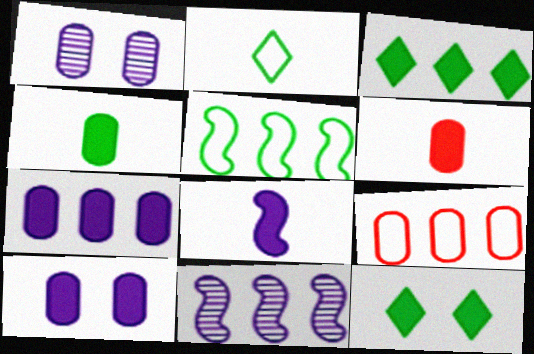[[1, 4, 9], 
[3, 9, 11]]